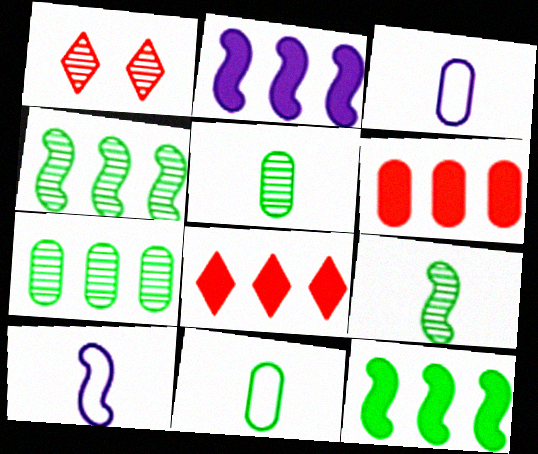[[1, 2, 11], 
[1, 3, 12]]